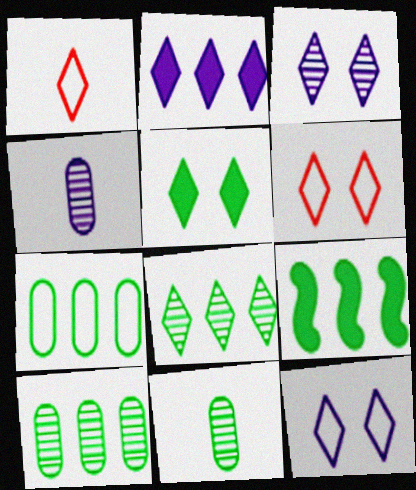[[3, 5, 6], 
[4, 6, 9], 
[7, 8, 9]]